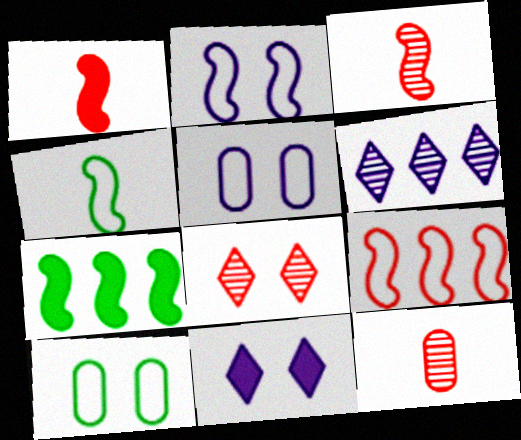[[1, 6, 10], 
[2, 3, 7], 
[2, 4, 9]]